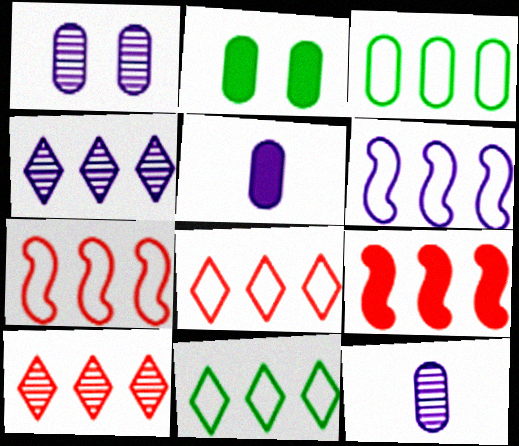[[3, 4, 9], 
[3, 6, 8]]